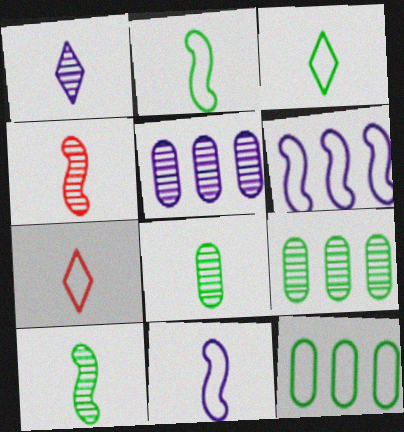[[1, 4, 8]]